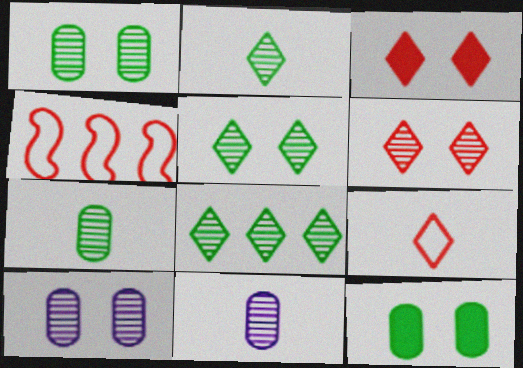[[2, 5, 8]]